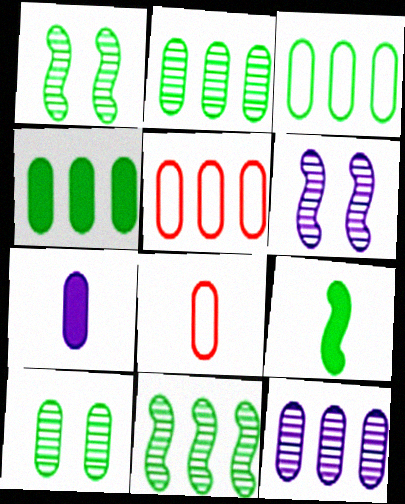[[2, 3, 4], 
[4, 5, 12], 
[5, 7, 10]]